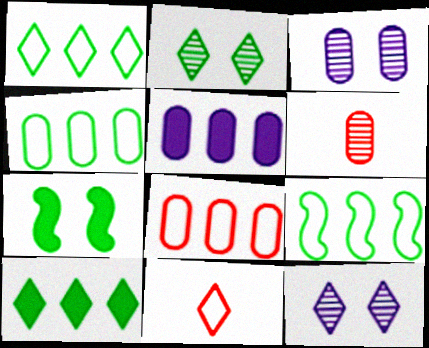[[1, 4, 9], 
[10, 11, 12]]